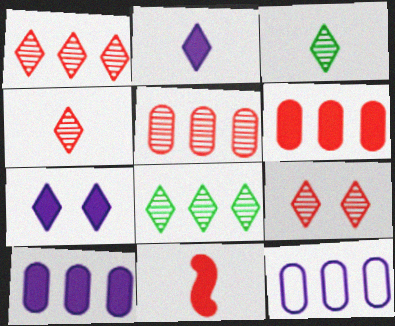[[1, 4, 9]]